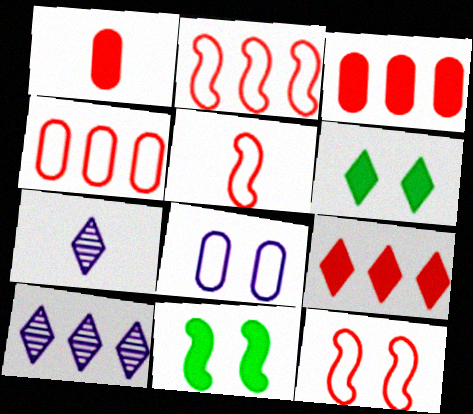[[2, 5, 12], 
[4, 7, 11]]